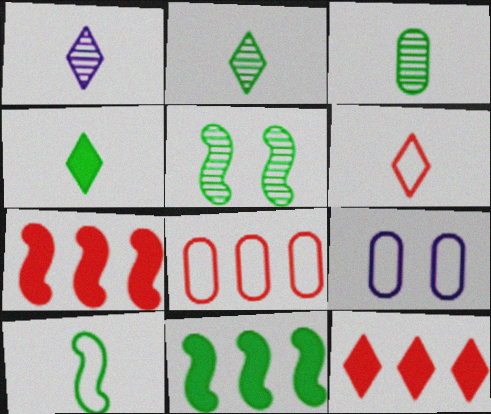[[1, 4, 6], 
[2, 7, 9], 
[3, 4, 10], 
[5, 10, 11]]